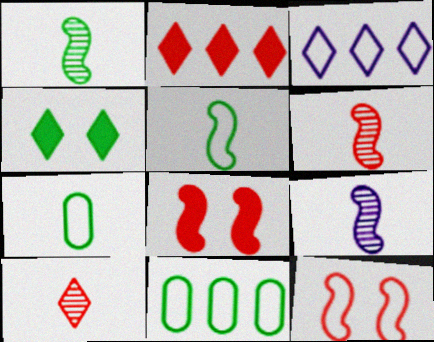[[1, 4, 11], 
[1, 6, 9], 
[3, 4, 10], 
[3, 7, 12]]